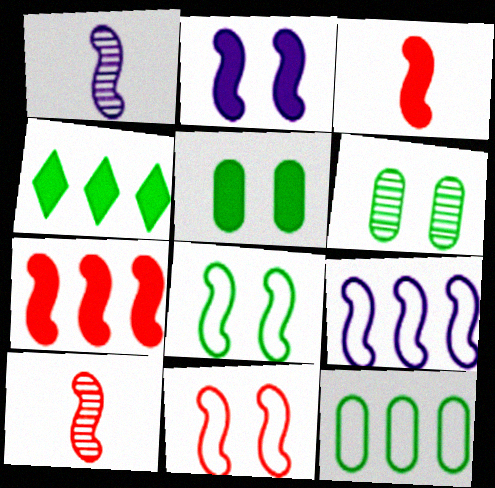[[1, 2, 9], 
[1, 7, 8], 
[7, 10, 11]]